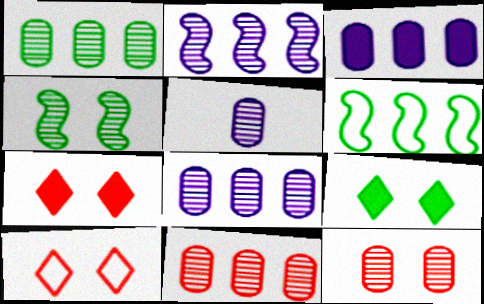[[1, 5, 12], 
[1, 8, 11], 
[5, 6, 7]]